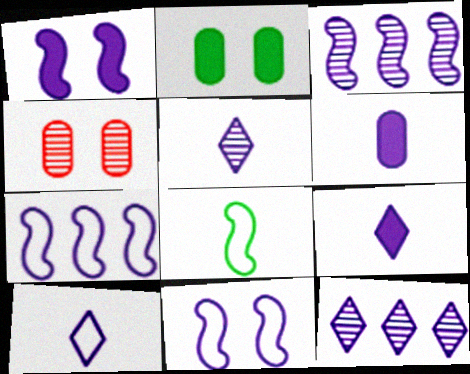[[5, 9, 10], 
[6, 11, 12]]